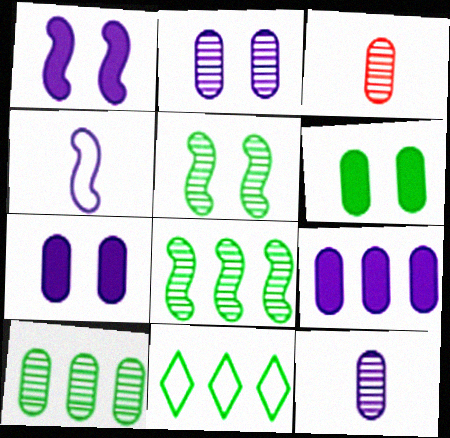[[1, 3, 11], 
[2, 3, 10]]